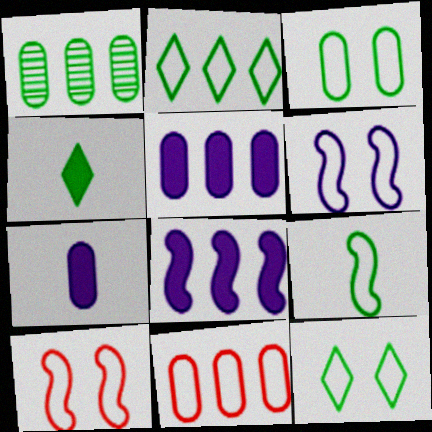[[1, 5, 11], 
[2, 3, 9]]